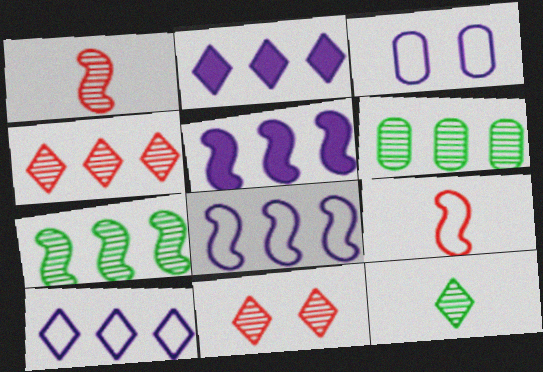[]